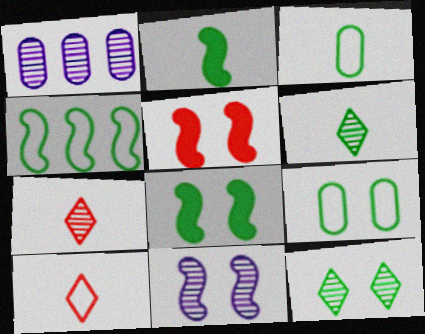[[1, 8, 10], 
[2, 3, 6], 
[8, 9, 12]]